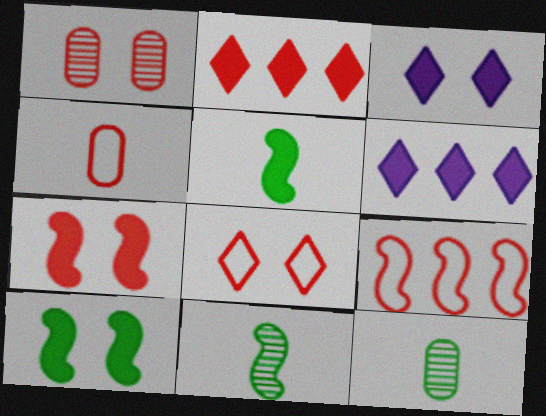[[1, 7, 8], 
[3, 9, 12], 
[4, 8, 9]]